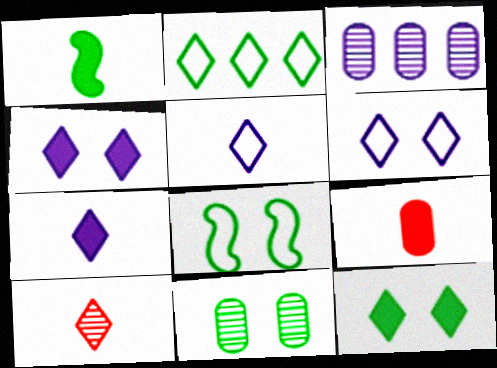[[1, 2, 11], 
[1, 7, 9], 
[2, 4, 10], 
[8, 11, 12]]